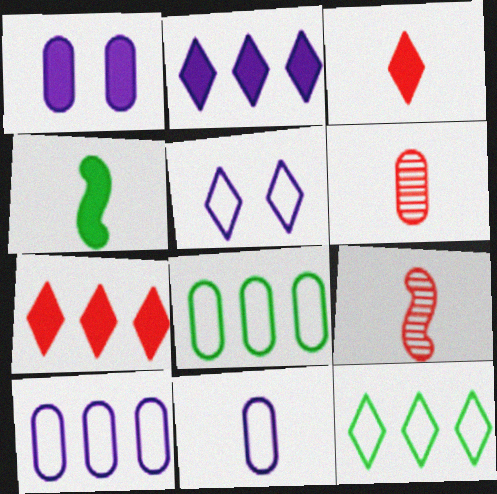[[1, 4, 7], 
[1, 6, 8], 
[1, 9, 12]]